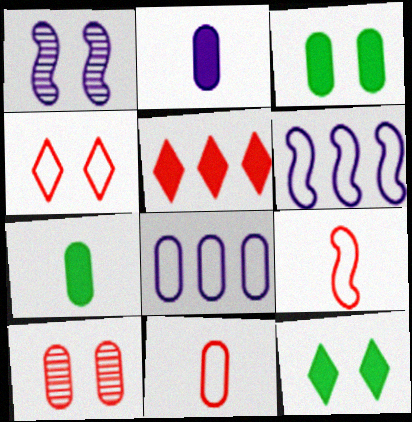[[1, 3, 4], 
[5, 9, 10], 
[7, 8, 10]]